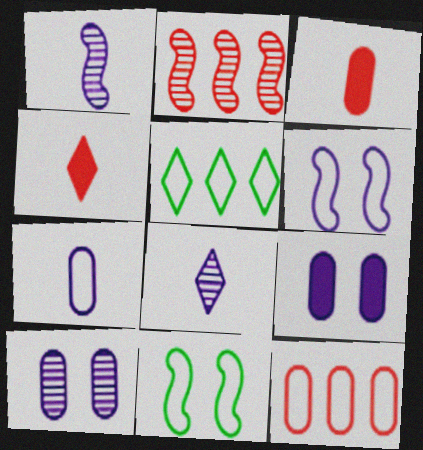[]